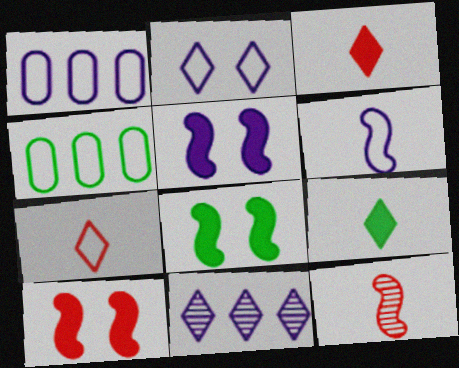[[1, 2, 6], 
[5, 8, 10]]